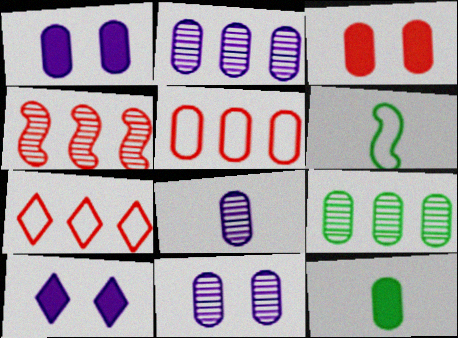[[2, 8, 11], 
[5, 11, 12]]